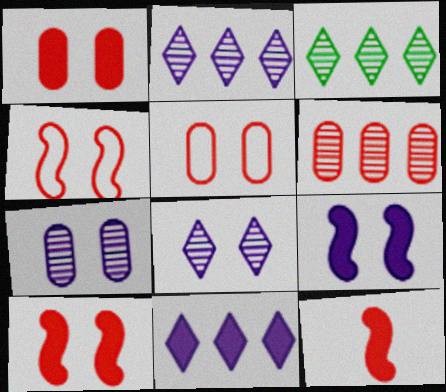[]